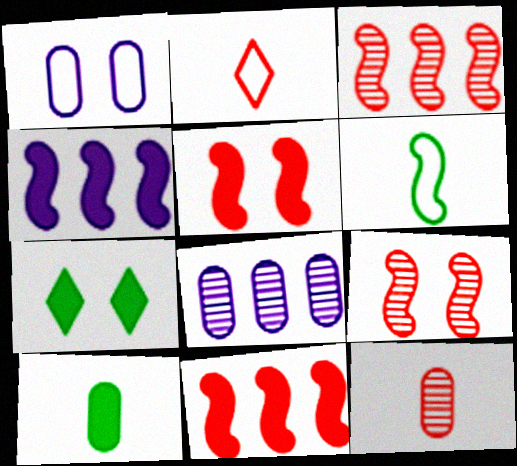[[1, 7, 9], 
[4, 6, 9]]